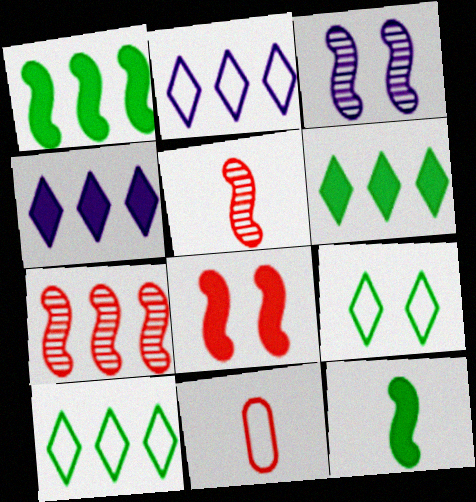[[3, 6, 11]]